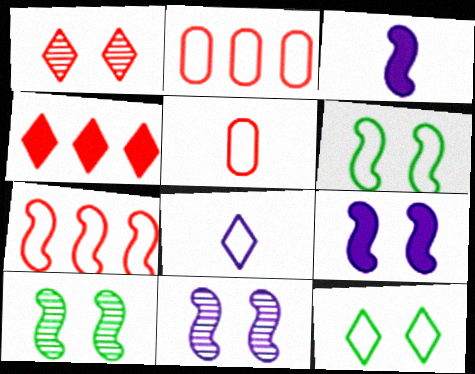[[2, 6, 8], 
[3, 7, 10]]